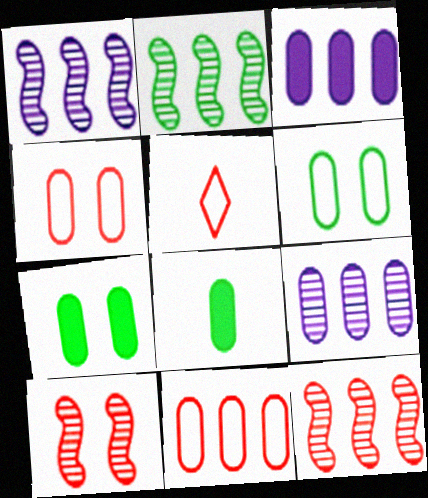[[1, 2, 12], 
[1, 5, 7], 
[4, 8, 9]]